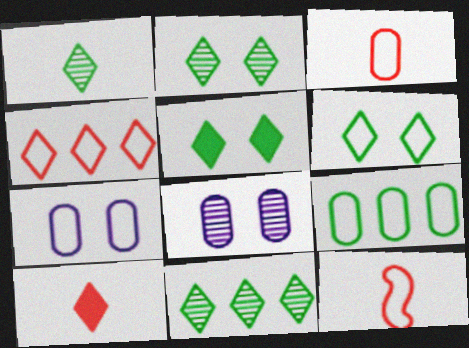[[1, 2, 11], 
[2, 5, 6], 
[3, 7, 9]]